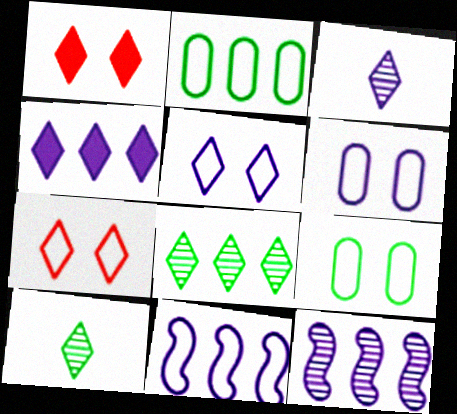[[3, 4, 5], 
[4, 7, 10]]